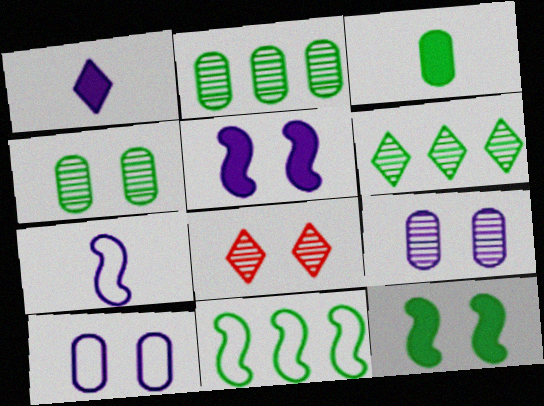[[8, 10, 12]]